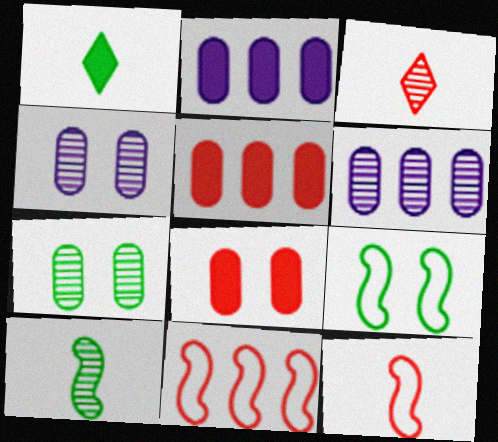[[1, 4, 11], 
[2, 3, 9], 
[3, 8, 11]]